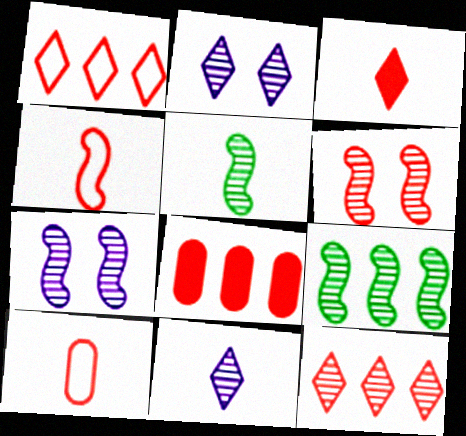[]